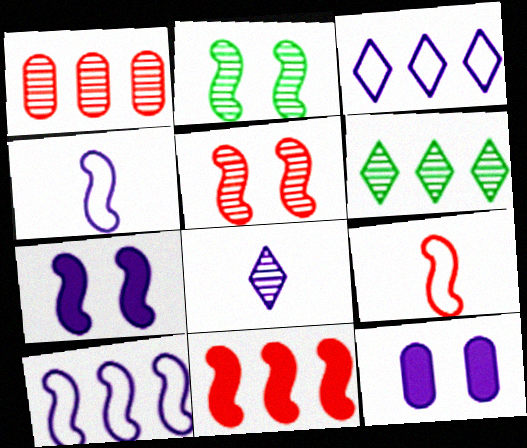[[1, 2, 8], 
[2, 4, 11], 
[5, 9, 11], 
[6, 9, 12], 
[8, 10, 12]]